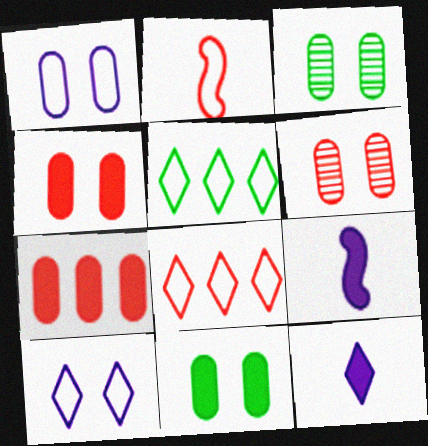[[1, 2, 5], 
[1, 3, 4], 
[1, 6, 11], 
[3, 8, 9], 
[5, 6, 9]]